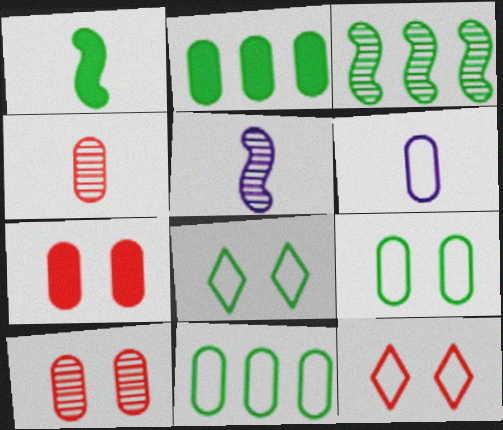[[2, 5, 12], 
[2, 6, 10]]